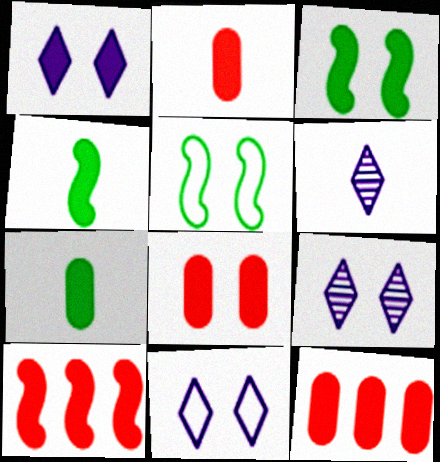[[1, 3, 8], 
[1, 4, 12], 
[1, 7, 10], 
[1, 9, 11], 
[2, 8, 12], 
[5, 6, 12], 
[5, 8, 9]]